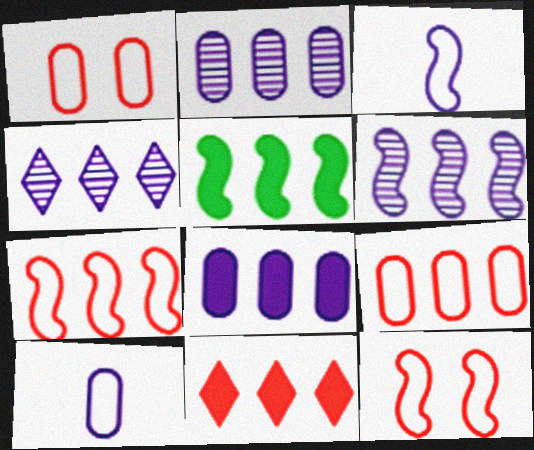[[2, 4, 6], 
[4, 5, 9], 
[5, 6, 7], 
[5, 8, 11]]